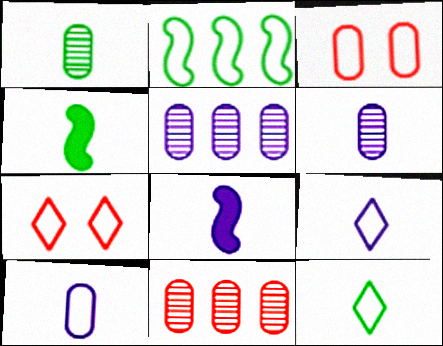[[1, 4, 12], 
[2, 3, 9], 
[2, 7, 10], 
[4, 5, 7], 
[6, 8, 9]]